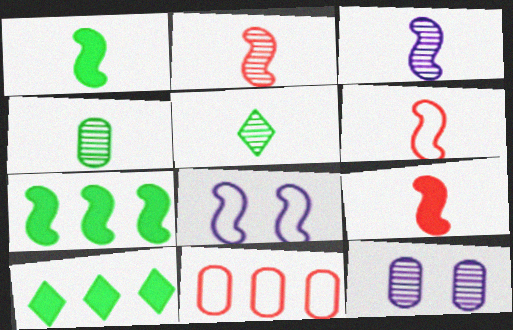[[1, 3, 6], 
[2, 6, 9], 
[2, 7, 8], 
[6, 10, 12]]